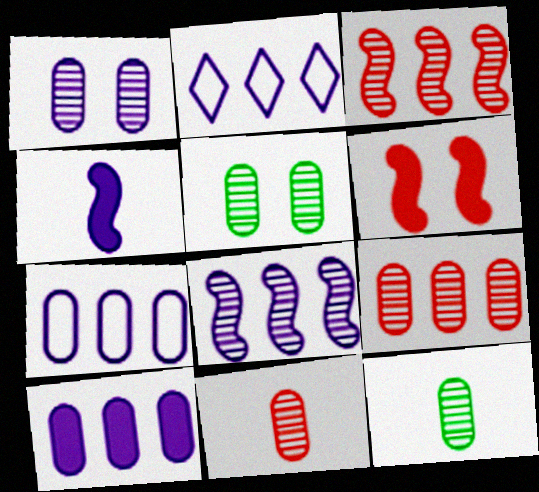[[1, 2, 4], 
[1, 9, 12], 
[2, 6, 12], 
[2, 8, 10]]